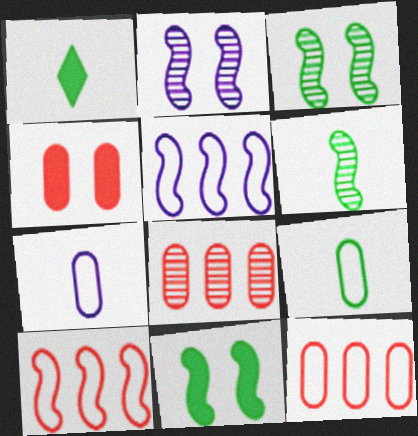[[1, 2, 12], 
[1, 6, 9]]